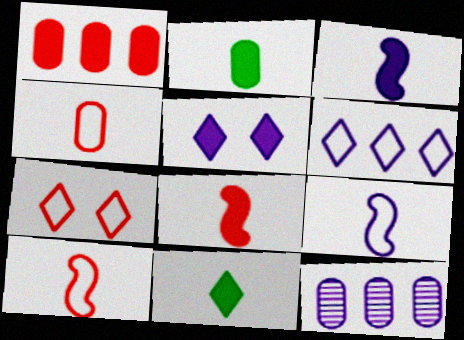[[5, 9, 12]]